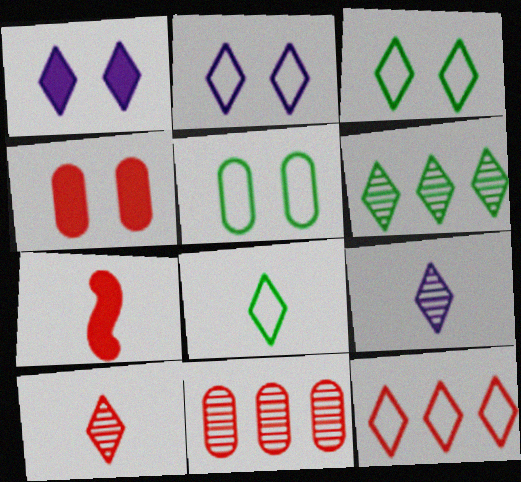[[2, 8, 12]]